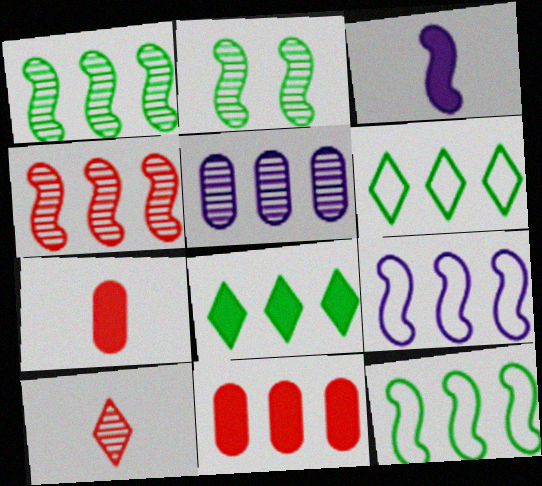[[2, 5, 10]]